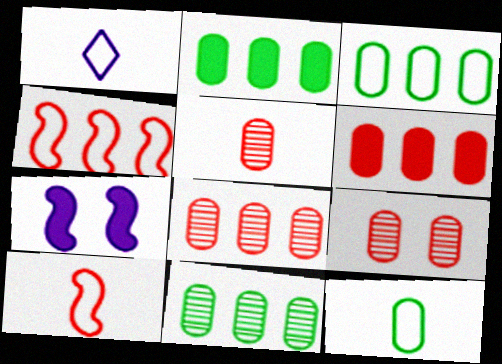[[1, 10, 12], 
[2, 3, 11], 
[5, 8, 9]]